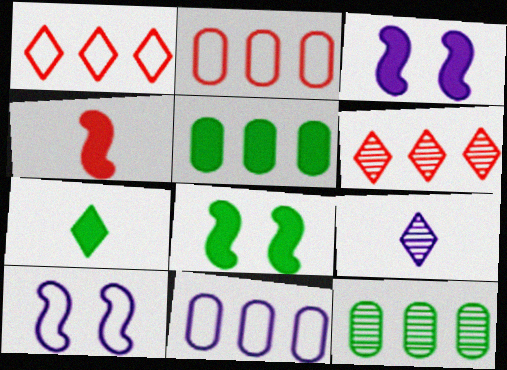[[2, 8, 9], 
[3, 9, 11], 
[5, 7, 8]]